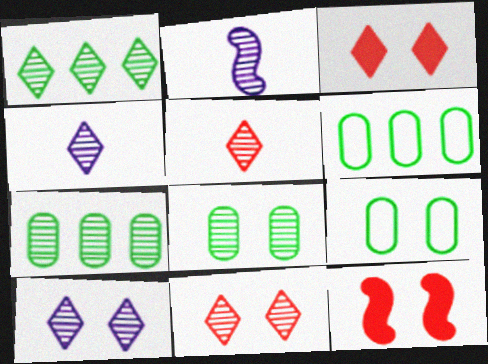[[1, 4, 11], 
[1, 5, 10], 
[2, 3, 6], 
[2, 7, 11], 
[4, 6, 12], 
[9, 10, 12]]